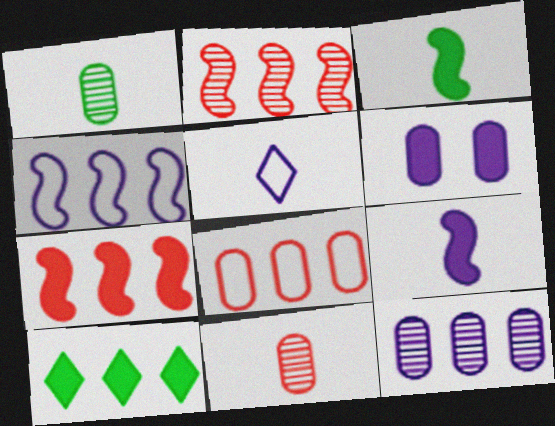[[1, 6, 8], 
[3, 5, 11]]